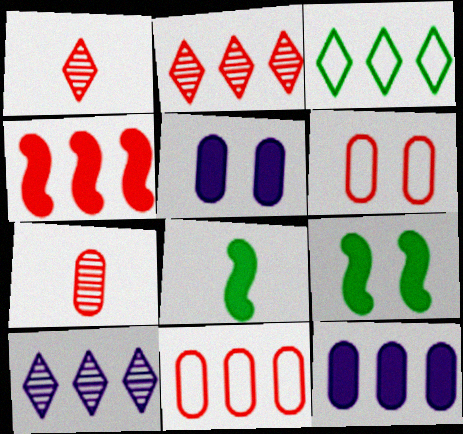[[1, 4, 6], 
[2, 4, 11], 
[6, 8, 10]]